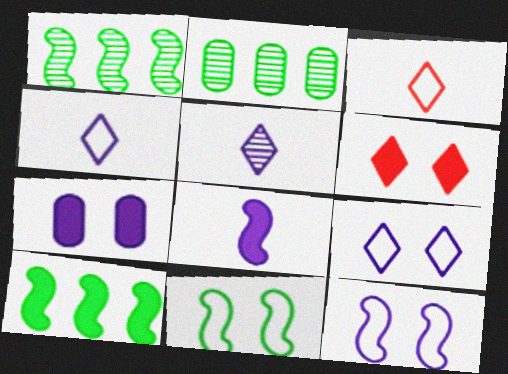[[1, 3, 7]]